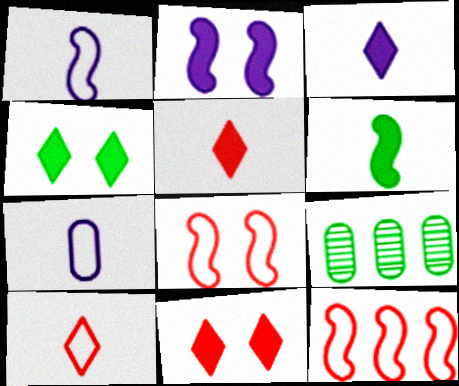[[1, 9, 11], 
[2, 9, 10], 
[3, 8, 9]]